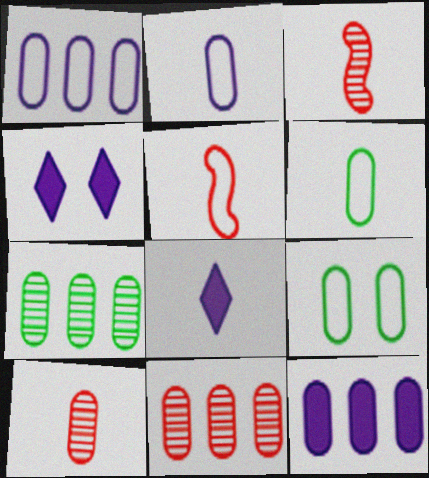[[3, 6, 8], 
[4, 5, 7], 
[9, 10, 12]]